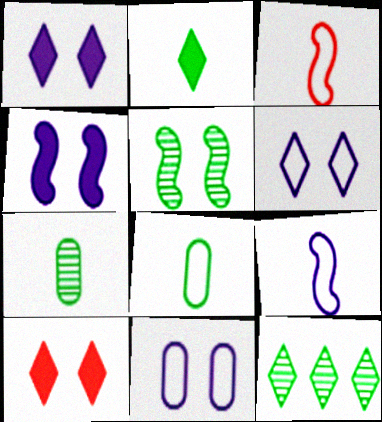[[5, 7, 12], 
[5, 10, 11]]